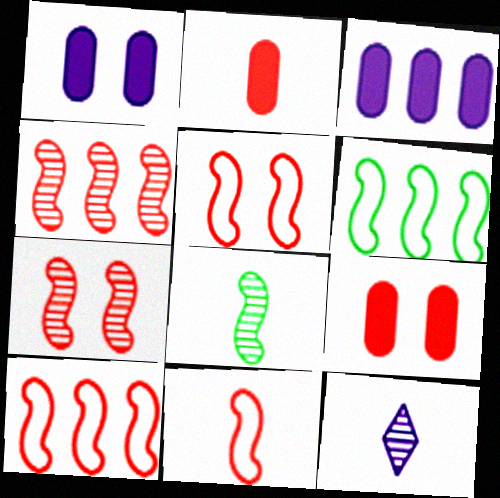[[5, 10, 11], 
[6, 9, 12]]